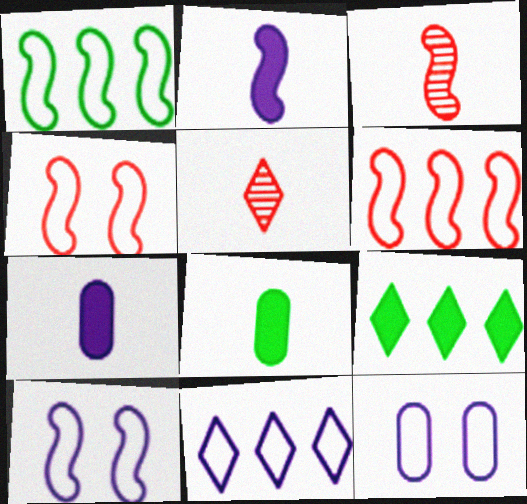[[3, 9, 12]]